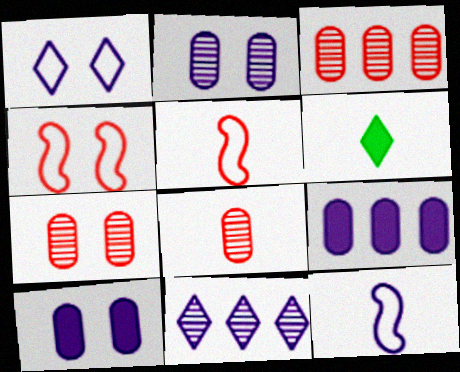[[3, 7, 8], 
[6, 8, 12], 
[10, 11, 12]]